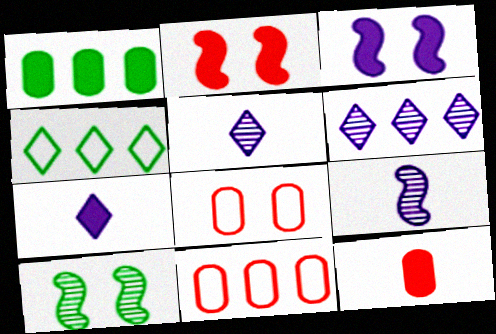[[1, 2, 7], 
[7, 10, 11]]